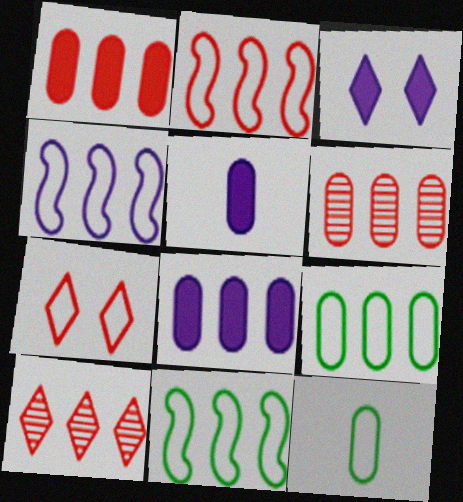[[1, 2, 10], 
[2, 4, 11], 
[4, 7, 12], 
[6, 8, 9], 
[8, 10, 11]]